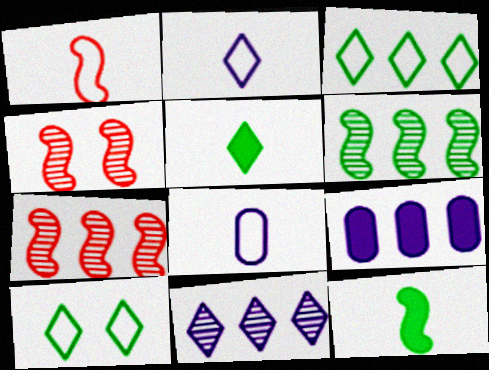[[3, 7, 9]]